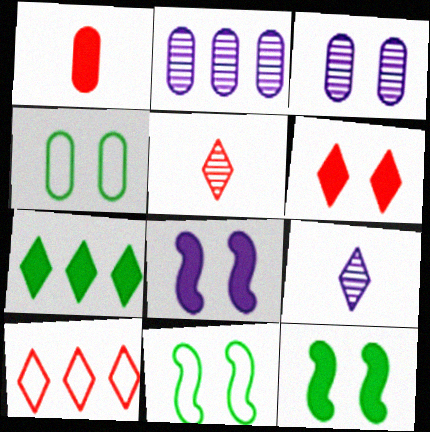[[1, 2, 4], 
[1, 7, 8], 
[3, 6, 11], 
[5, 6, 10]]